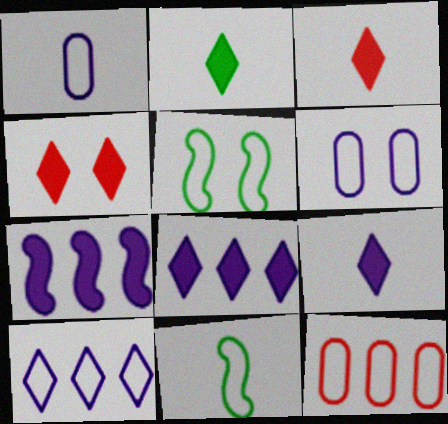[[2, 3, 9], 
[2, 4, 8]]